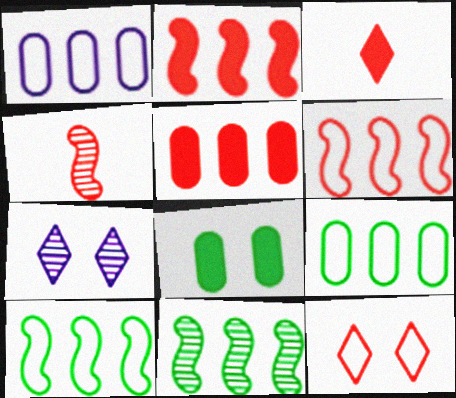[[4, 5, 12]]